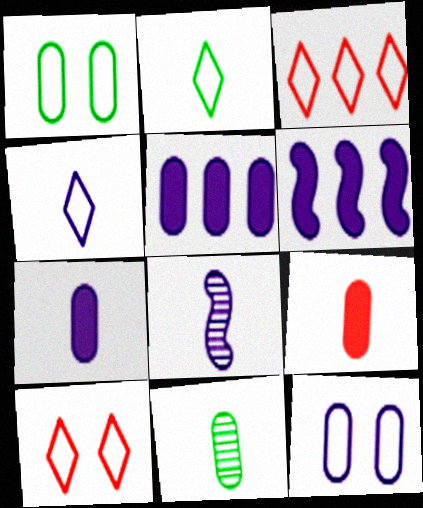[[2, 8, 9], 
[4, 7, 8], 
[6, 10, 11]]